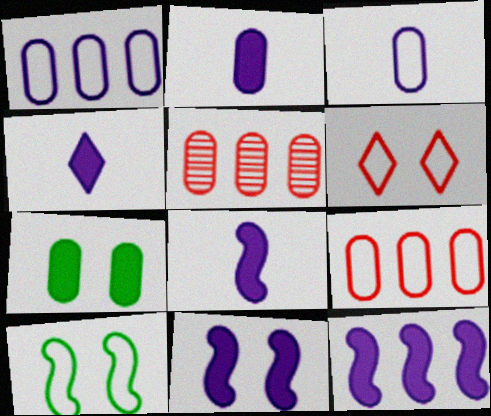[[2, 4, 8], 
[3, 5, 7], 
[4, 5, 10], 
[8, 11, 12]]